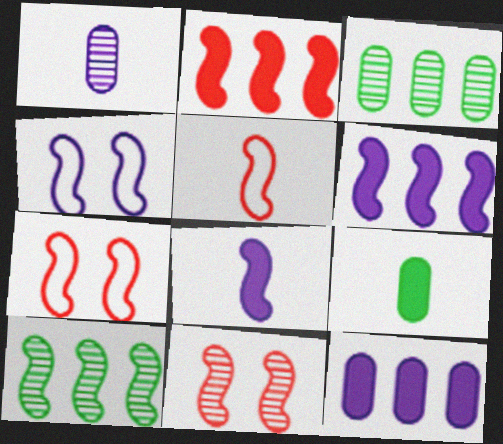[[2, 5, 11], 
[7, 8, 10]]